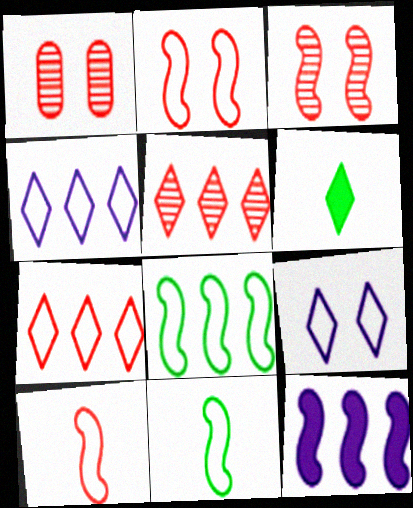[[3, 11, 12], 
[5, 6, 9]]